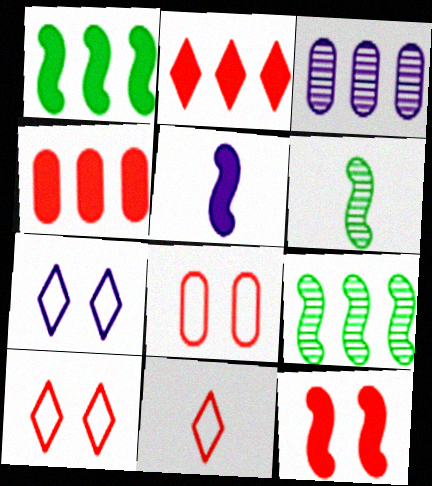[[1, 5, 12], 
[3, 5, 7], 
[4, 6, 7]]